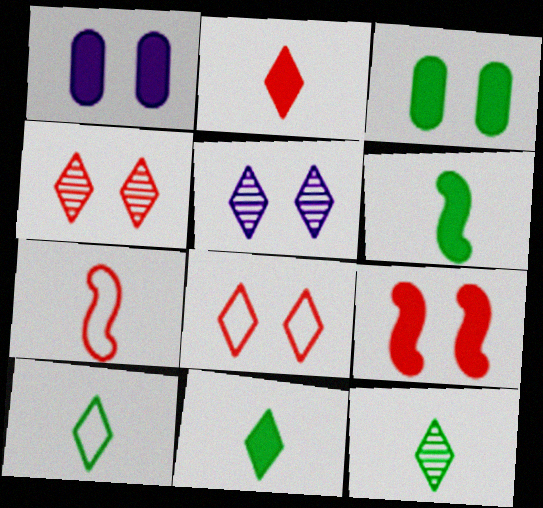[[10, 11, 12]]